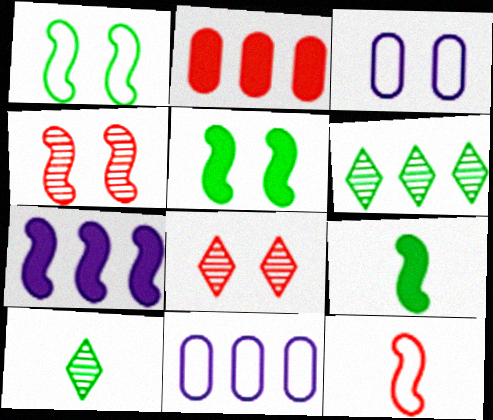[[2, 8, 12], 
[3, 5, 8], 
[8, 9, 11]]